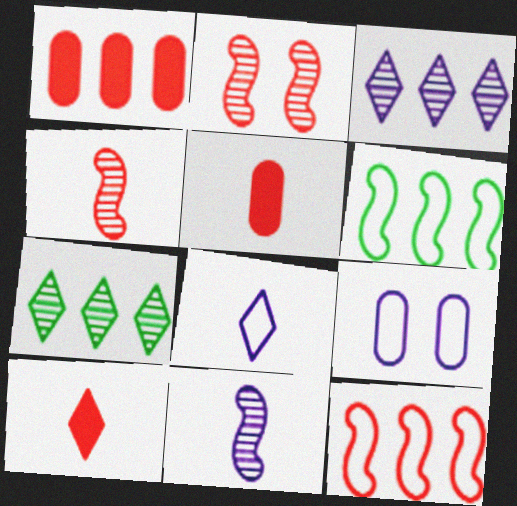[[1, 3, 6]]